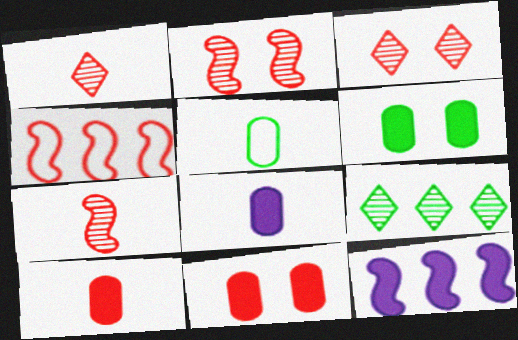[[1, 4, 11], 
[3, 4, 10], 
[3, 5, 12]]